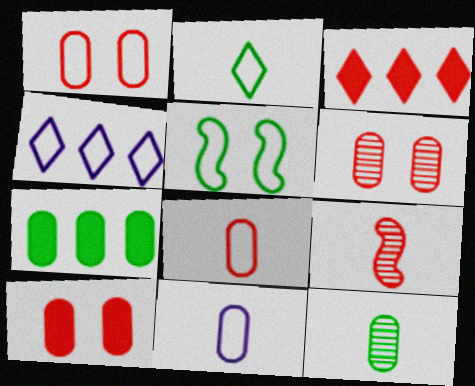[[1, 3, 9], 
[1, 6, 10], 
[4, 5, 8], 
[6, 7, 11]]